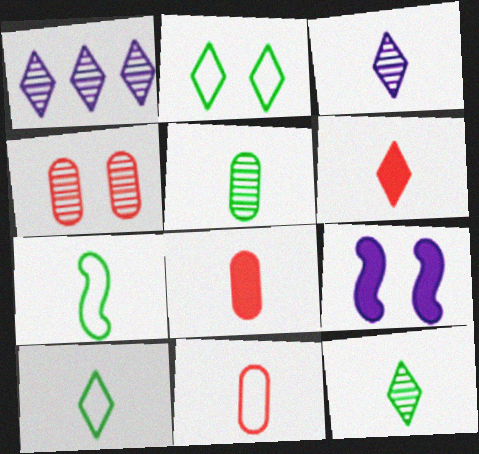[[1, 2, 6], 
[2, 4, 9], 
[3, 6, 10], 
[3, 7, 8]]